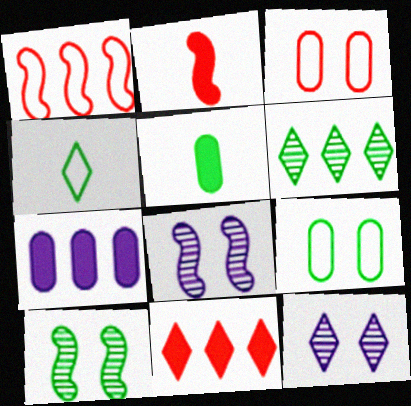[[1, 5, 12], 
[1, 6, 7], 
[4, 11, 12]]